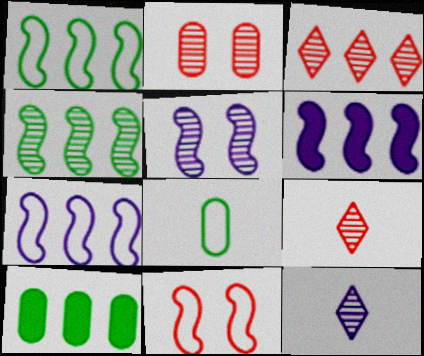[[2, 4, 12], 
[3, 7, 10], 
[10, 11, 12]]